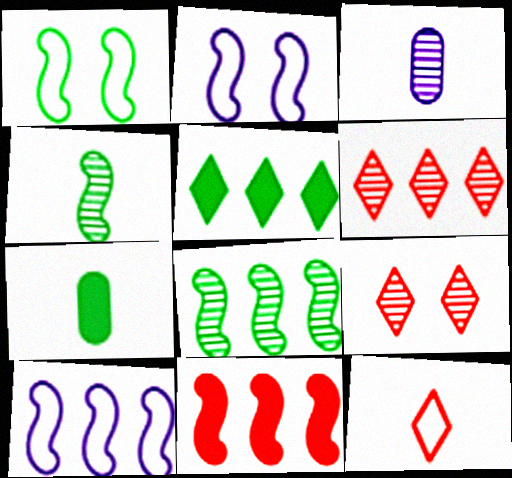[[2, 4, 11], 
[2, 6, 7], 
[3, 8, 9], 
[7, 9, 10], 
[8, 10, 11]]